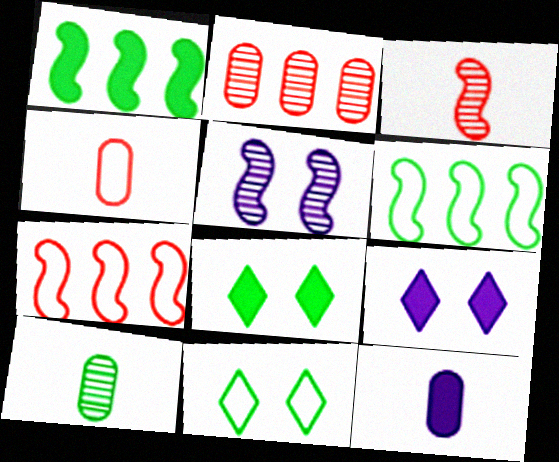[[1, 10, 11], 
[4, 10, 12], 
[6, 8, 10], 
[7, 9, 10]]